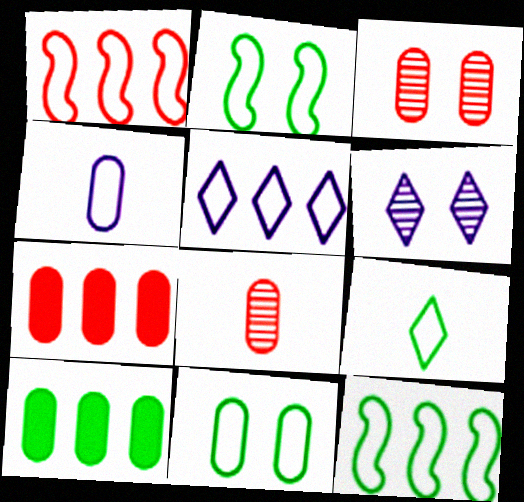[[3, 4, 10], 
[9, 11, 12]]